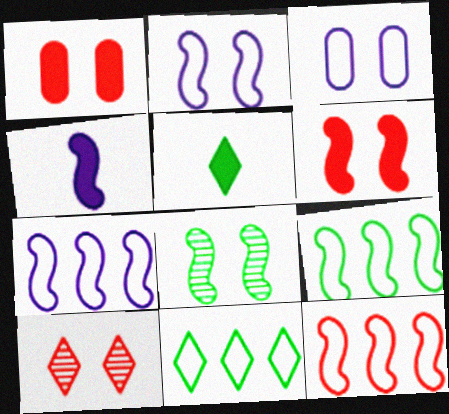[[2, 6, 8], 
[4, 8, 12], 
[7, 9, 12]]